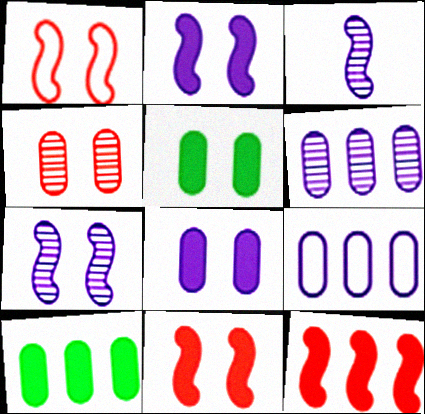[]